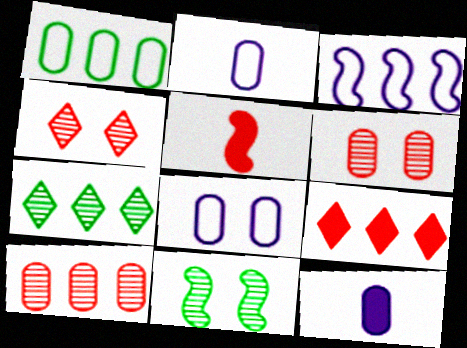[[1, 6, 12], 
[2, 9, 11], 
[3, 5, 11], 
[5, 7, 8]]